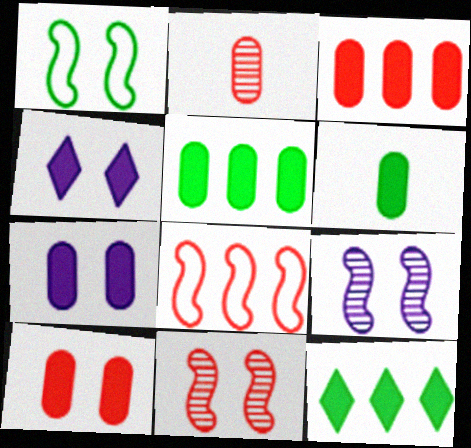[[3, 6, 7]]